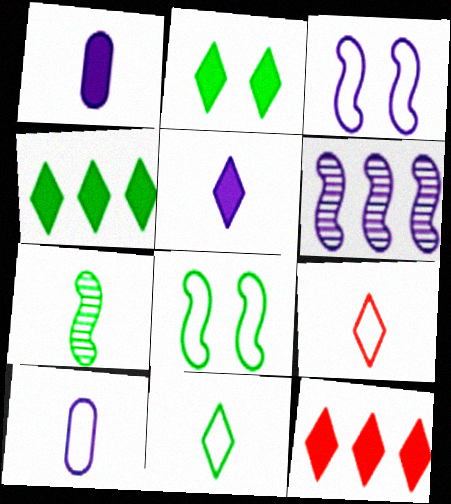[[1, 7, 9], 
[2, 5, 12]]